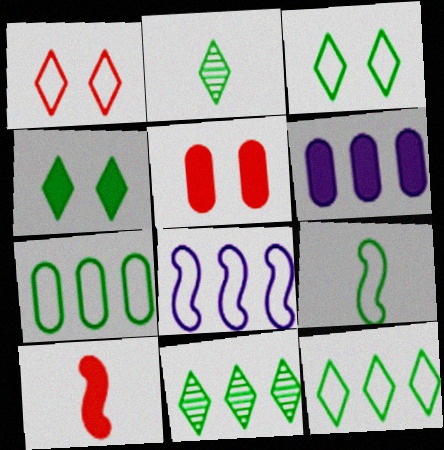[[2, 4, 12], 
[2, 5, 8], 
[3, 7, 9], 
[4, 6, 10]]